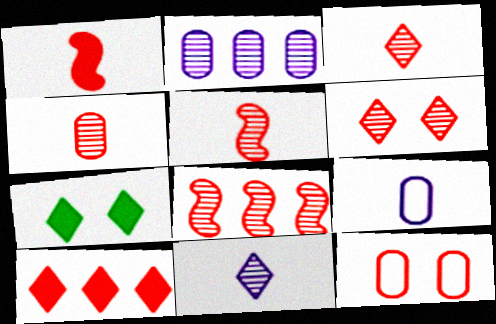[[3, 4, 5], 
[4, 6, 8], 
[5, 10, 12], 
[7, 8, 9]]